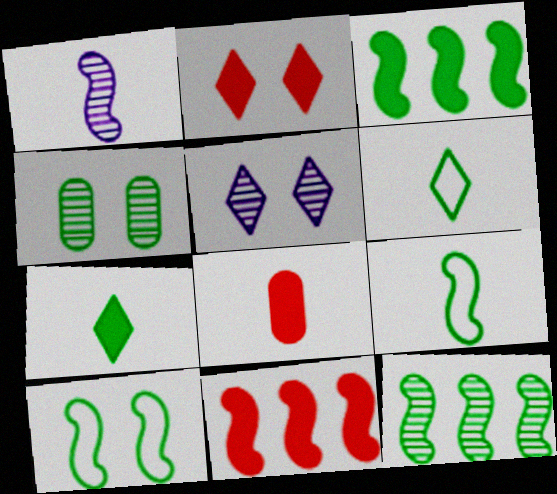[[1, 6, 8], 
[1, 10, 11], 
[2, 8, 11], 
[3, 4, 6]]